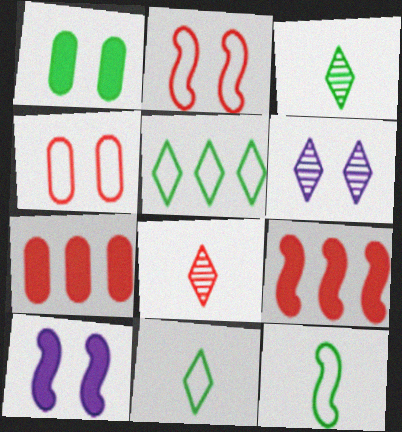[[1, 2, 6], 
[2, 7, 8], 
[4, 8, 9], 
[6, 7, 12]]